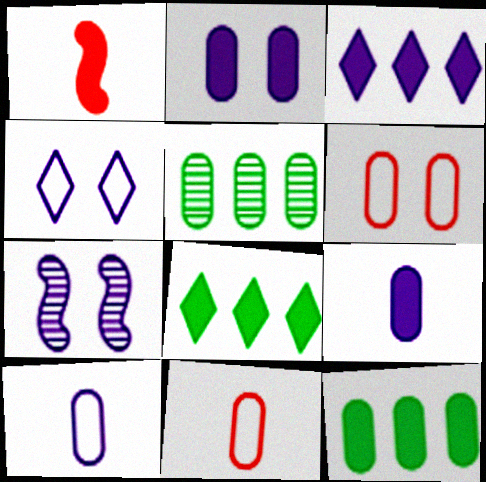[[1, 2, 8], 
[1, 4, 5], 
[2, 4, 7], 
[2, 5, 11], 
[3, 7, 10], 
[5, 6, 9], 
[7, 8, 11]]